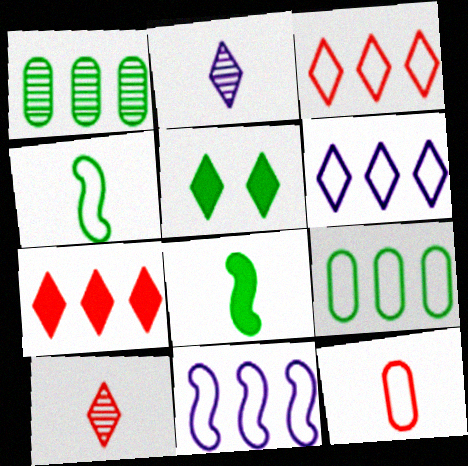[[1, 4, 5], 
[1, 7, 11], 
[2, 3, 5], 
[2, 8, 12], 
[3, 9, 11], 
[5, 6, 10]]